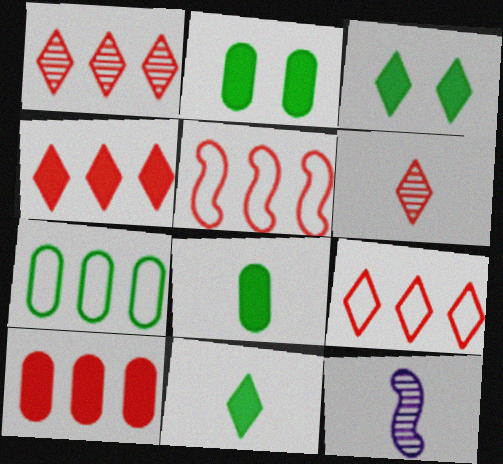[[1, 4, 9], 
[1, 5, 10], 
[2, 9, 12]]